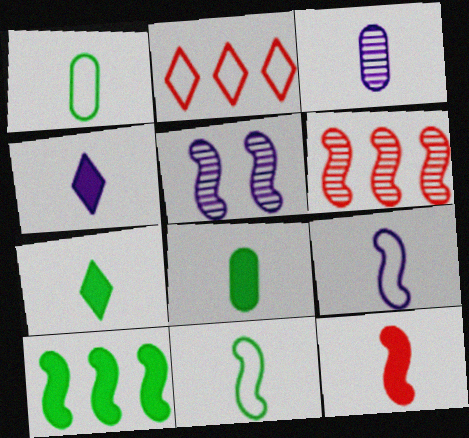[[2, 5, 8], 
[3, 4, 9], 
[4, 8, 12]]